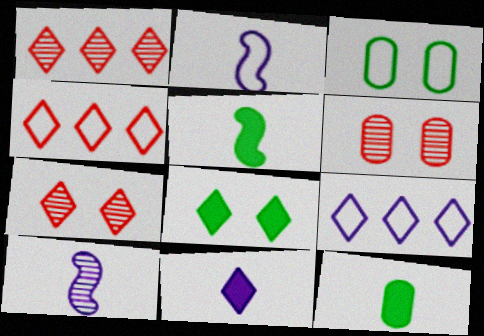[[2, 3, 4], 
[5, 6, 9]]